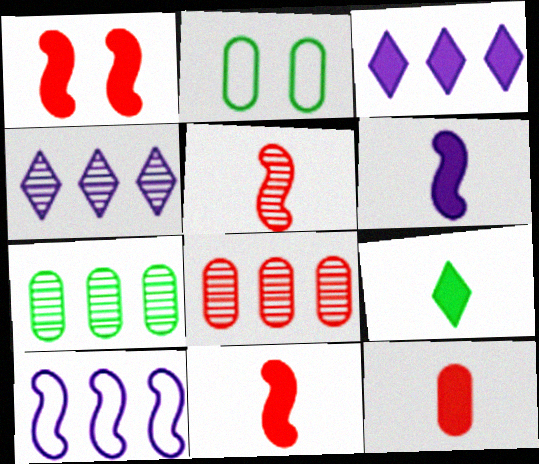[[2, 3, 5], 
[2, 4, 11], 
[6, 9, 12]]